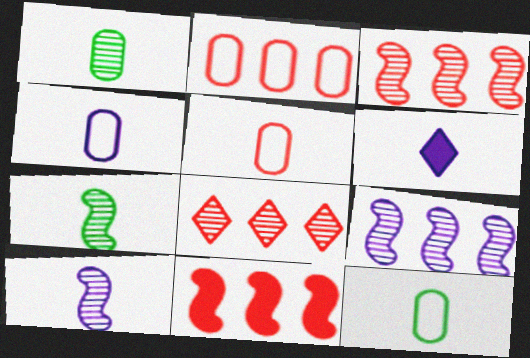[[2, 8, 11], 
[4, 5, 12], 
[4, 6, 10], 
[5, 6, 7]]